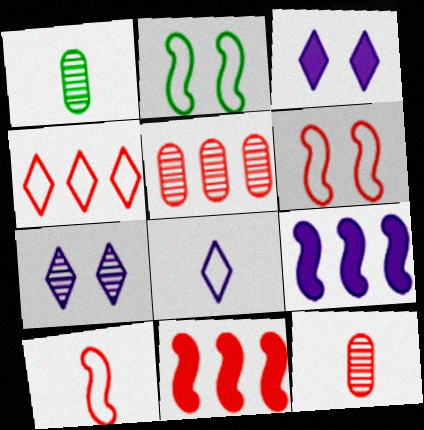[[4, 5, 11]]